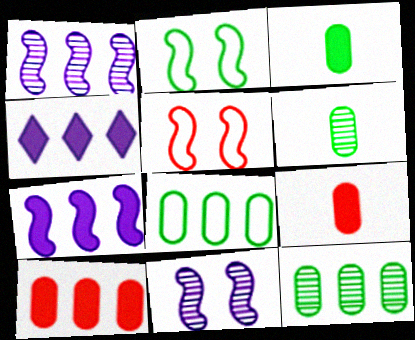[[4, 5, 6]]